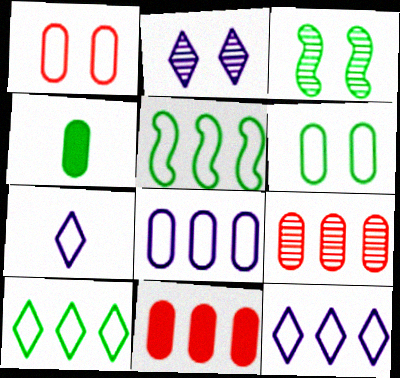[[1, 5, 7], 
[3, 4, 10], 
[3, 7, 11]]